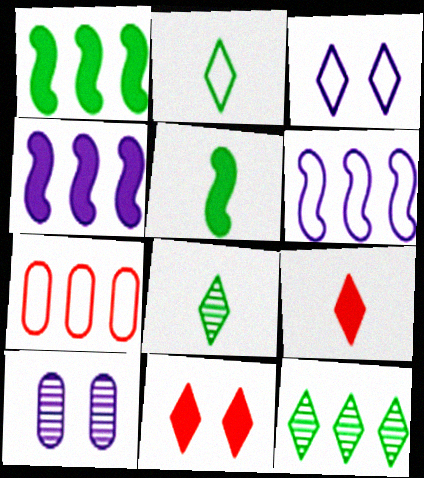[[3, 9, 12], 
[4, 7, 12]]